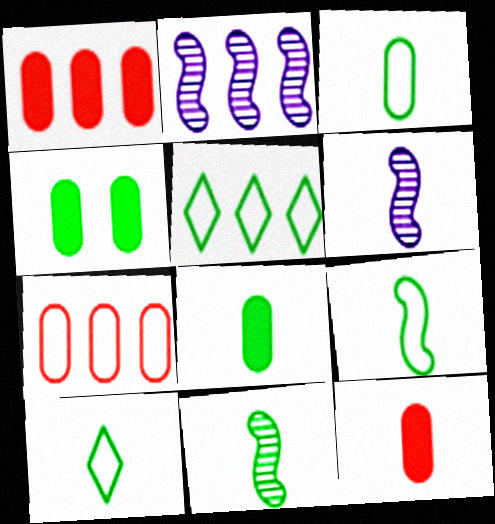[[1, 2, 5], 
[3, 9, 10], 
[4, 5, 11], 
[6, 10, 12], 
[8, 10, 11]]